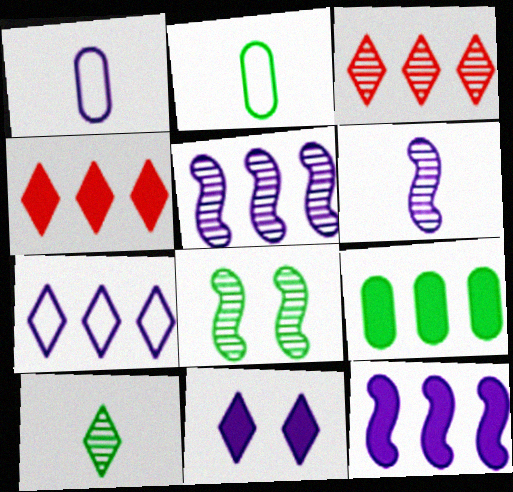[[1, 4, 8], 
[1, 5, 11], 
[4, 9, 12]]